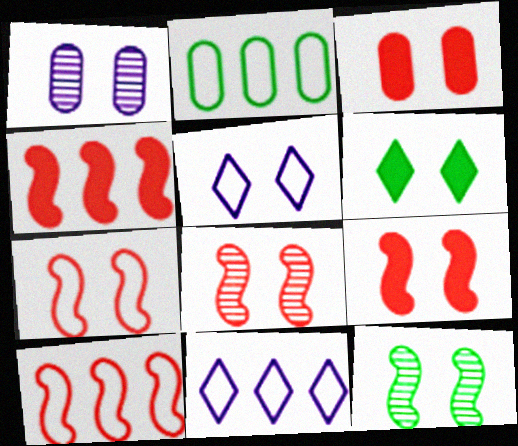[[1, 6, 7], 
[2, 10, 11], 
[3, 5, 12], 
[7, 8, 9]]